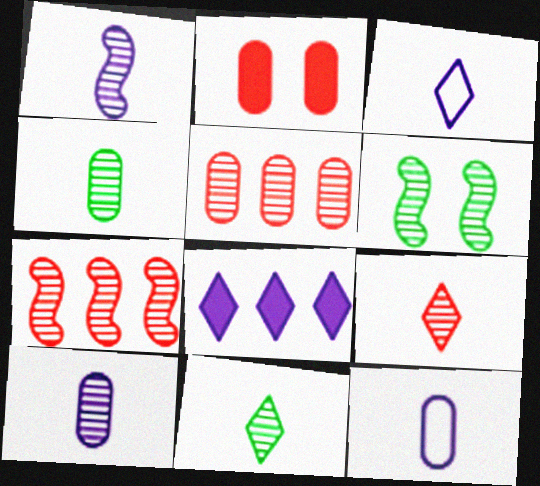[[1, 4, 9], 
[1, 6, 7]]